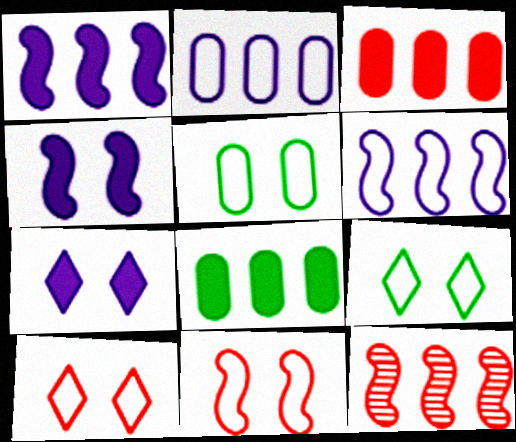[]